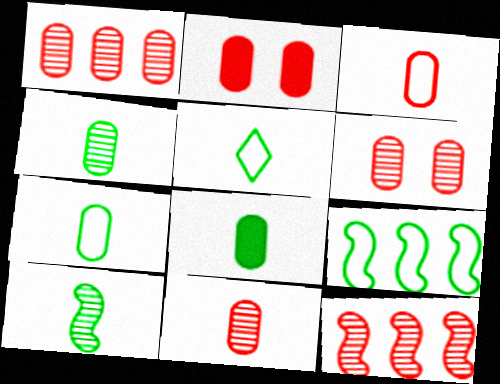[[1, 2, 3], 
[1, 6, 11], 
[4, 7, 8], 
[5, 8, 10]]